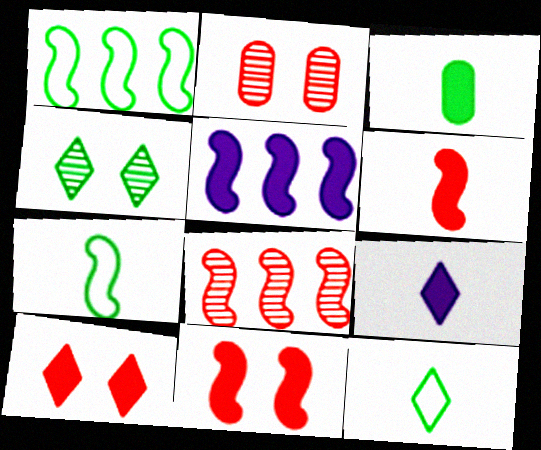[[1, 2, 9], 
[1, 3, 4], 
[1, 5, 8], 
[2, 5, 12], 
[3, 5, 10], 
[3, 6, 9]]